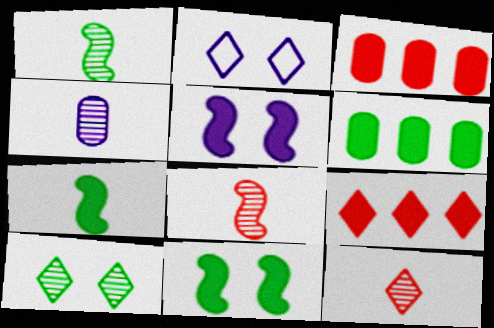[[1, 2, 3], 
[1, 4, 12], 
[2, 6, 8]]